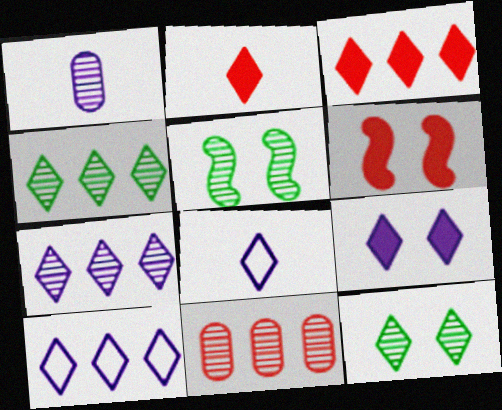[[2, 10, 12], 
[3, 4, 10], 
[3, 8, 12], 
[7, 8, 9]]